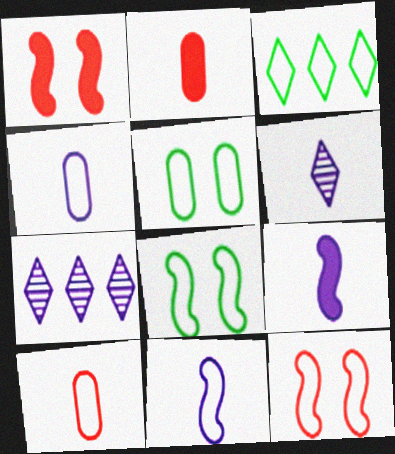[[2, 7, 8], 
[3, 4, 12], 
[4, 6, 9]]